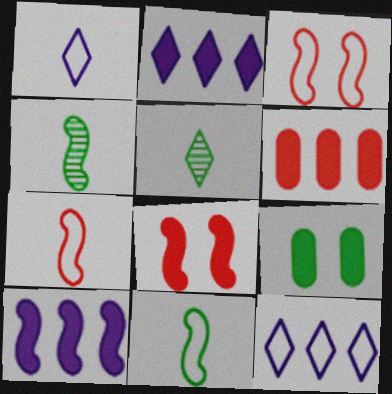[[3, 4, 10]]